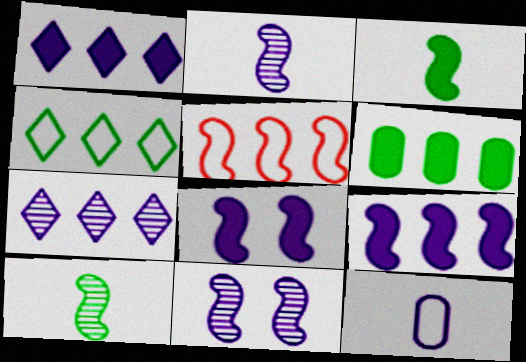[[1, 11, 12], 
[3, 5, 11], 
[5, 6, 7], 
[5, 8, 10], 
[7, 8, 12]]